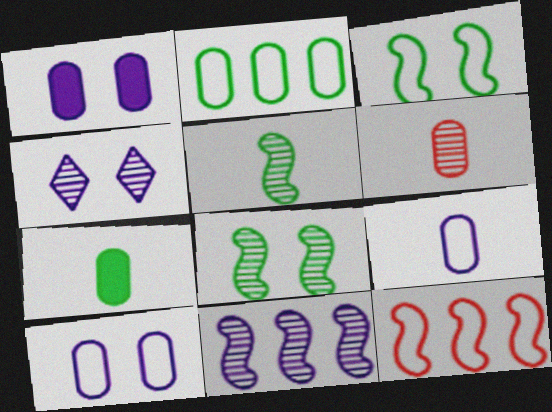[[1, 2, 6], 
[4, 7, 12], 
[6, 7, 9]]